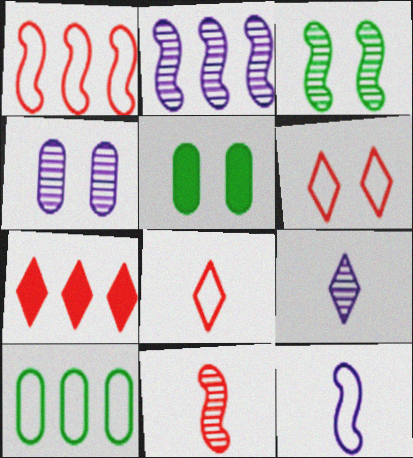[[1, 5, 9], 
[2, 3, 11], 
[2, 4, 9], 
[2, 5, 8], 
[2, 7, 10], 
[6, 10, 12]]